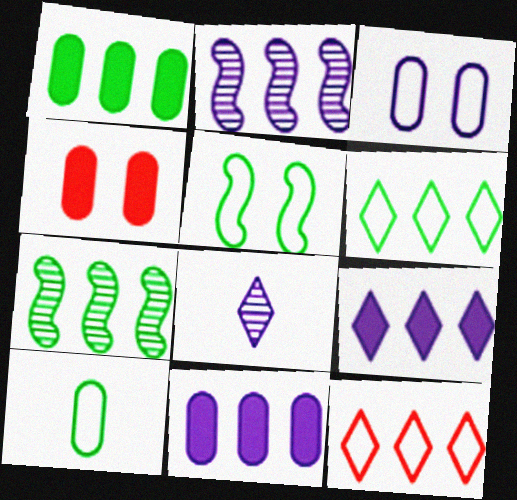[[1, 2, 12], 
[1, 6, 7], 
[5, 6, 10], 
[7, 11, 12]]